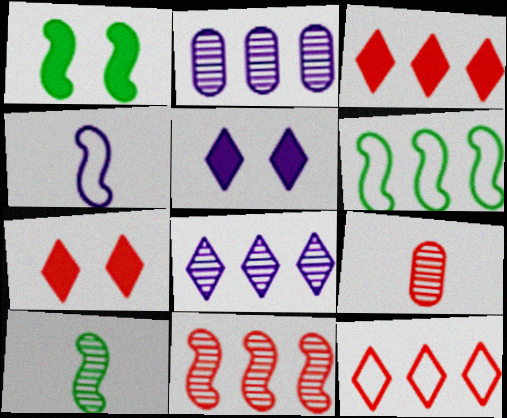[[1, 4, 11], 
[1, 6, 10], 
[2, 3, 6], 
[2, 4, 5], 
[5, 6, 9]]